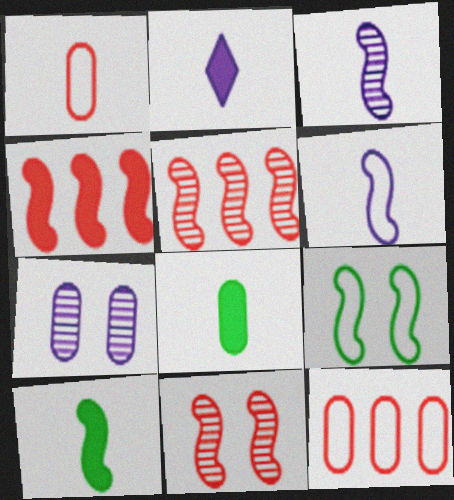[[3, 4, 9], 
[7, 8, 12]]